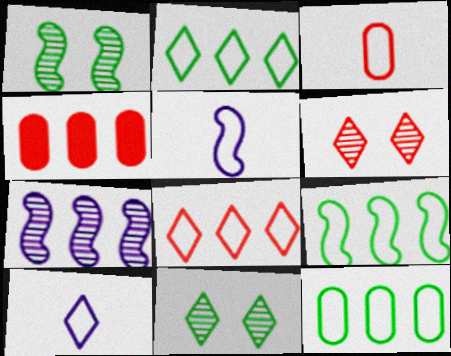[[1, 4, 10], 
[2, 4, 7], 
[2, 9, 12], 
[4, 5, 11]]